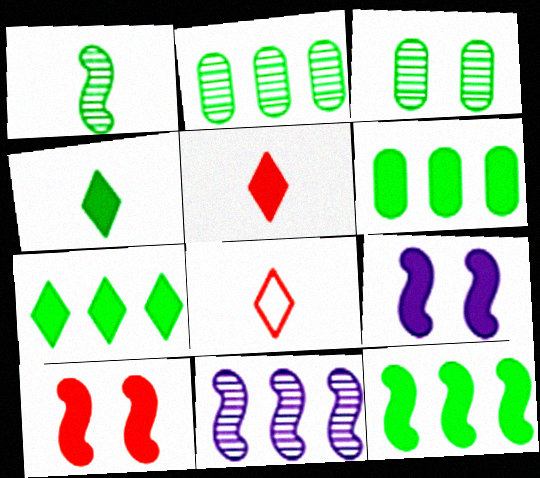[[2, 8, 9], 
[5, 6, 9], 
[6, 7, 12]]